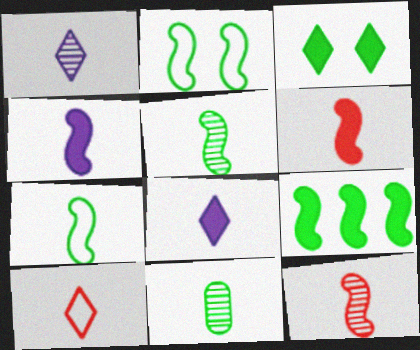[[1, 11, 12], 
[2, 5, 9], 
[4, 7, 12], 
[4, 10, 11]]